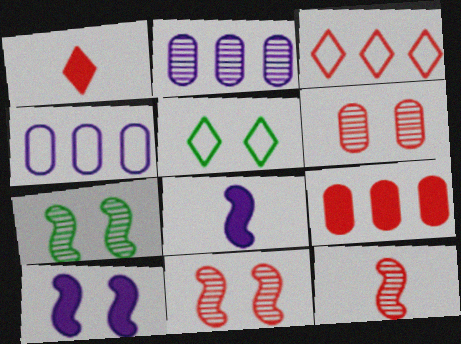[[1, 4, 7], 
[5, 6, 10]]